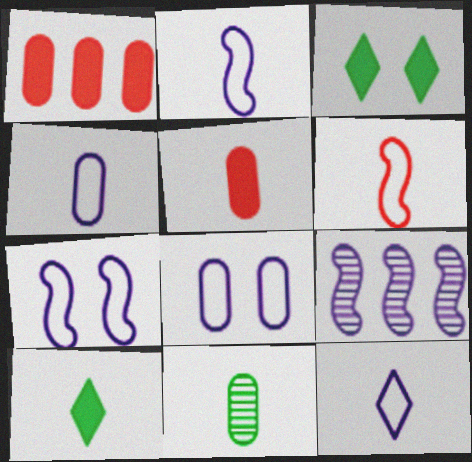[[1, 8, 11], 
[2, 4, 12], 
[4, 5, 11]]